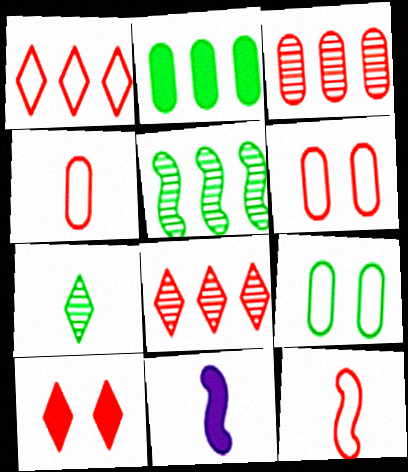[[1, 6, 12], 
[2, 10, 11], 
[3, 10, 12], 
[4, 7, 11], 
[8, 9, 11]]